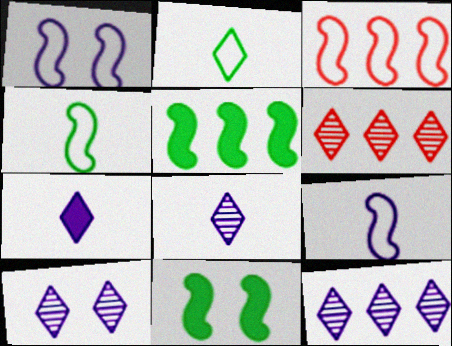[[1, 3, 4], 
[8, 10, 12]]